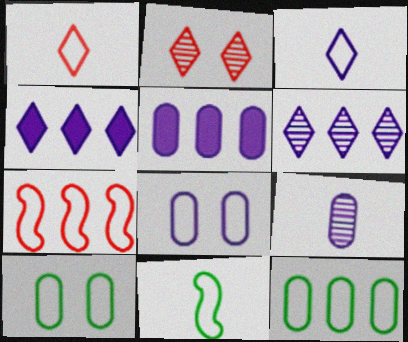[[2, 5, 11], 
[3, 7, 10], 
[5, 8, 9]]